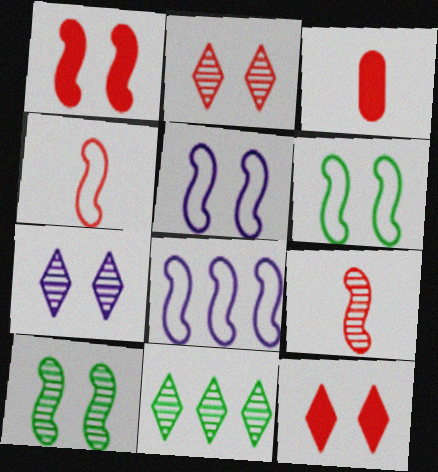[[1, 5, 10], 
[3, 5, 11], 
[4, 6, 8]]